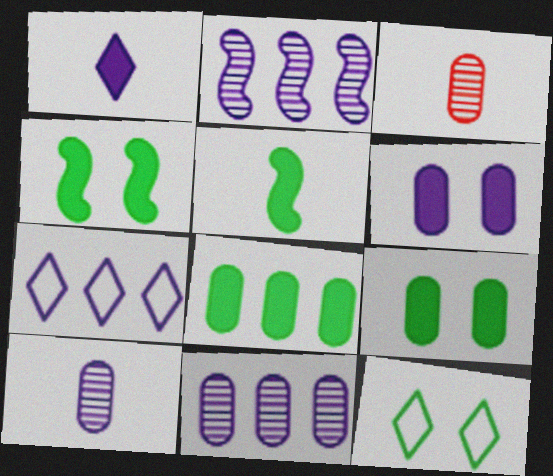[[3, 4, 7]]